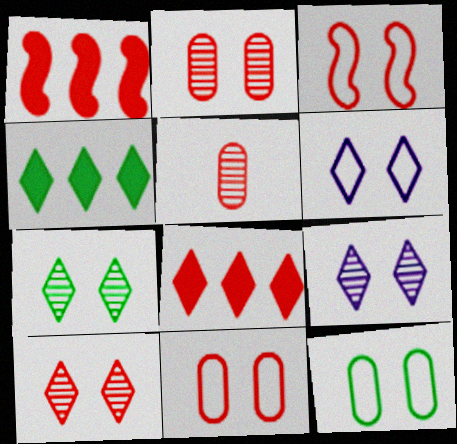[[3, 5, 8], 
[3, 6, 12], 
[7, 9, 10]]